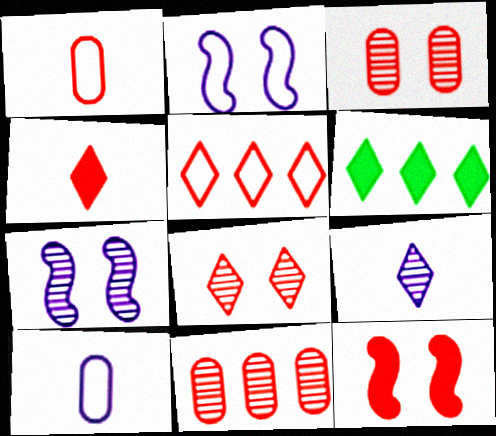[[1, 6, 7], 
[4, 5, 8]]